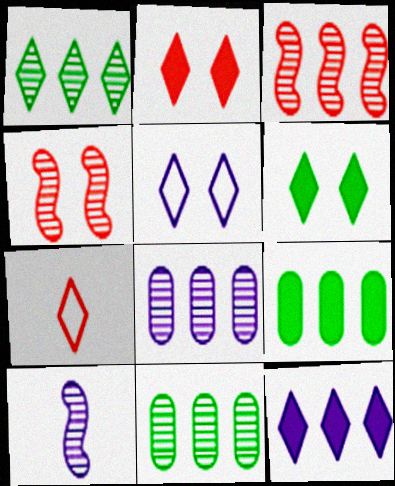[[1, 3, 8]]